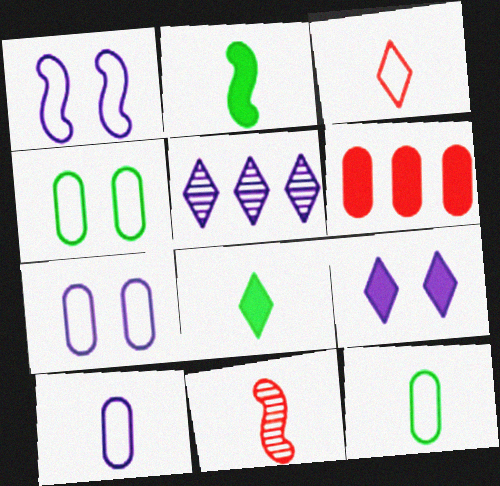[[2, 6, 9], 
[8, 10, 11]]